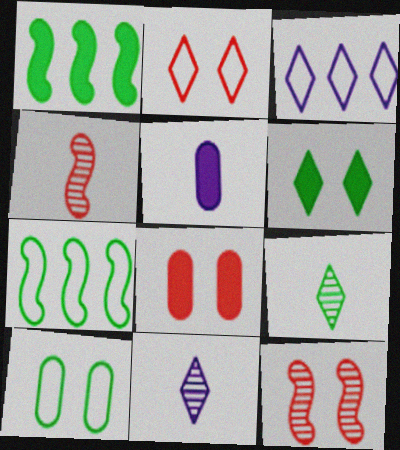[[1, 9, 10], 
[2, 8, 12], 
[7, 8, 11]]